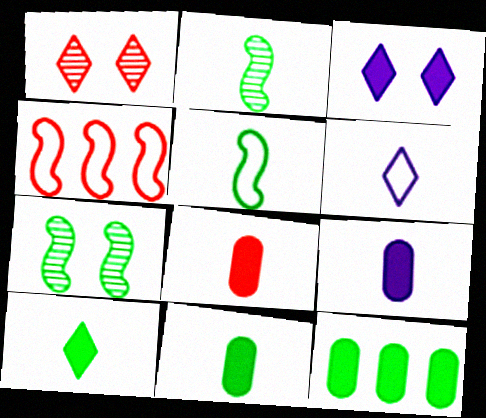[[1, 4, 8], 
[2, 6, 8], 
[8, 9, 11]]